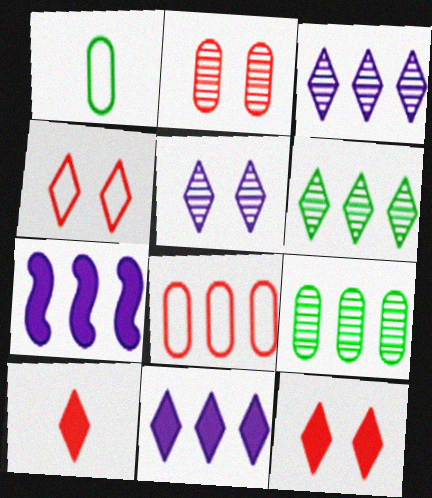[[6, 7, 8]]